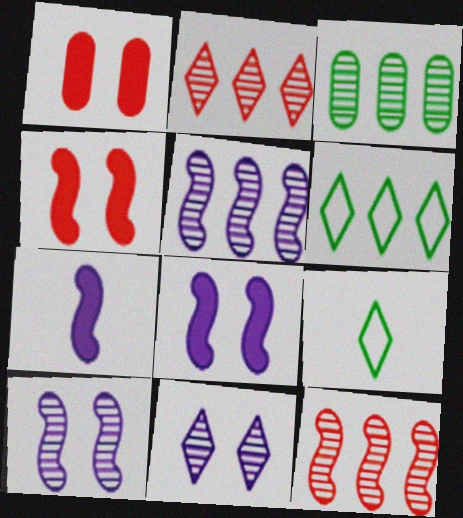[[1, 5, 9], 
[2, 3, 5]]